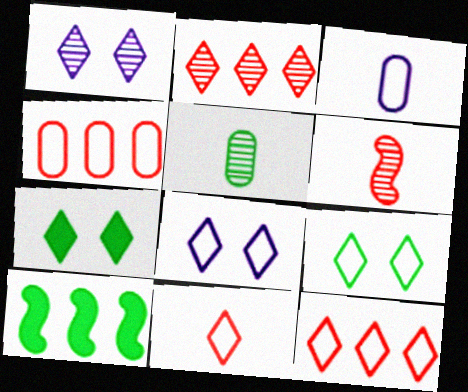[[5, 9, 10]]